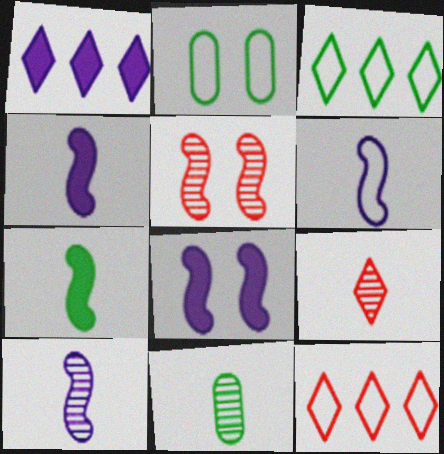[[2, 6, 12], 
[4, 6, 10], 
[8, 11, 12], 
[9, 10, 11]]